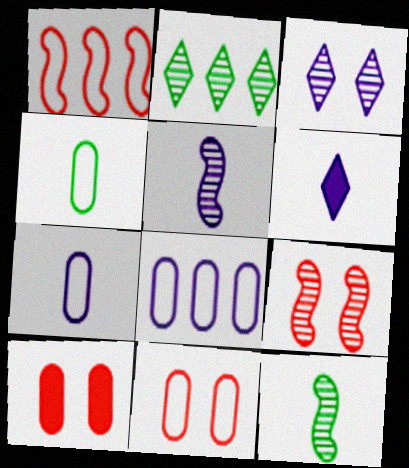[[4, 8, 11], 
[5, 6, 7]]